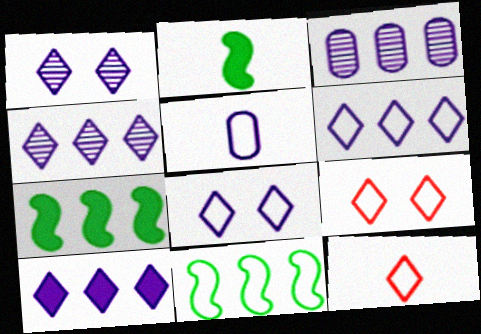[[2, 3, 9], 
[4, 6, 10], 
[5, 9, 11]]